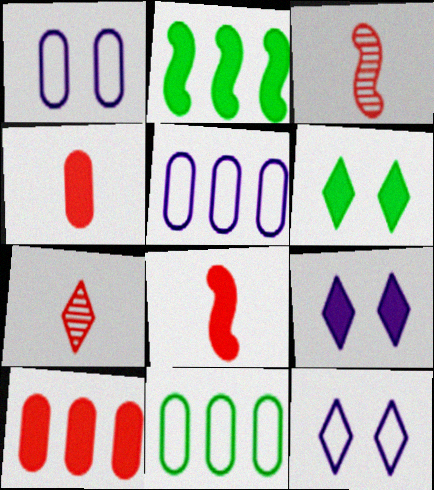[[1, 2, 7], 
[2, 4, 9], 
[3, 5, 6], 
[3, 9, 11]]